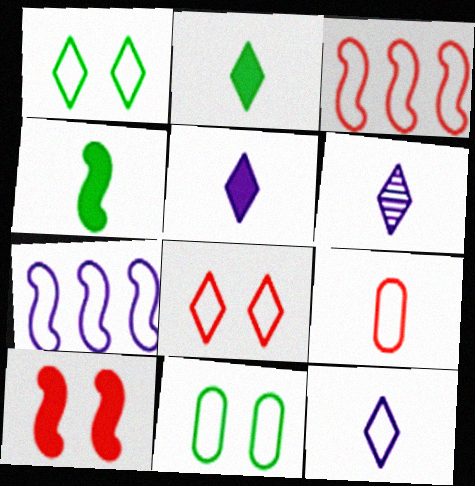[[1, 7, 9], 
[3, 8, 9], 
[3, 11, 12], 
[4, 6, 9], 
[5, 6, 12]]